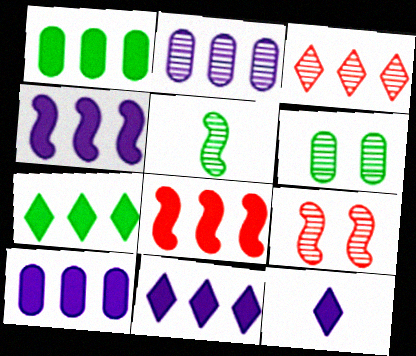[[1, 8, 11], 
[4, 10, 11], 
[7, 8, 10]]